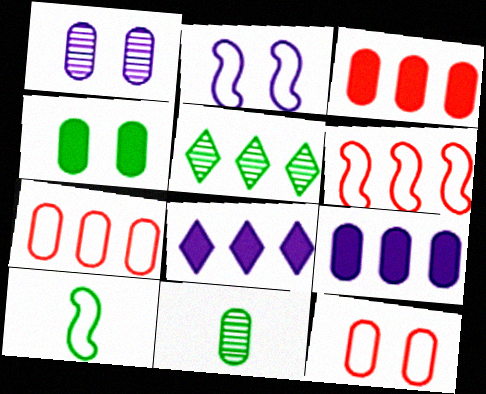[[1, 4, 12], 
[2, 6, 10], 
[4, 5, 10], 
[5, 6, 9], 
[9, 11, 12]]